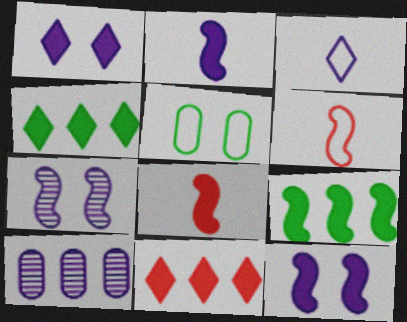[[3, 10, 12], 
[6, 7, 9], 
[8, 9, 12]]